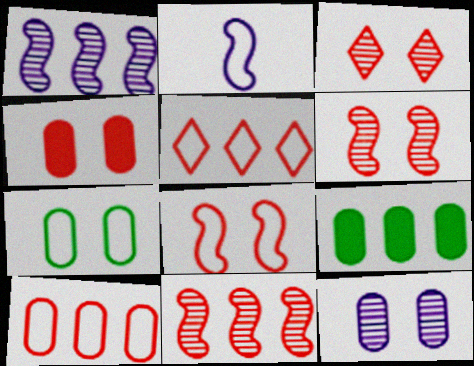[[1, 5, 9], 
[2, 3, 9], 
[2, 5, 7], 
[3, 4, 8], 
[4, 7, 12]]